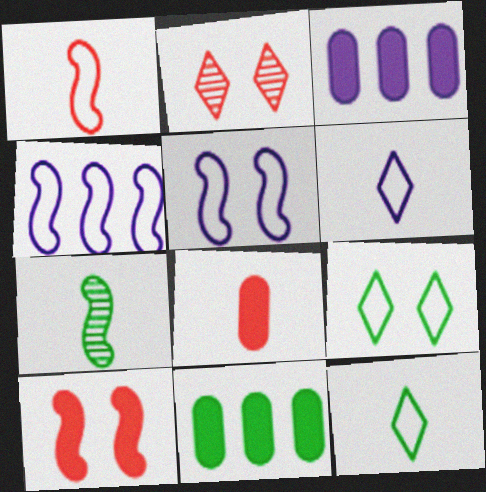[[4, 7, 10], 
[6, 7, 8], 
[7, 9, 11]]